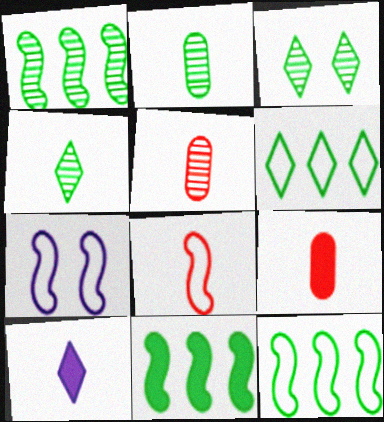[[1, 2, 3], 
[1, 11, 12], 
[2, 8, 10], 
[7, 8, 12]]